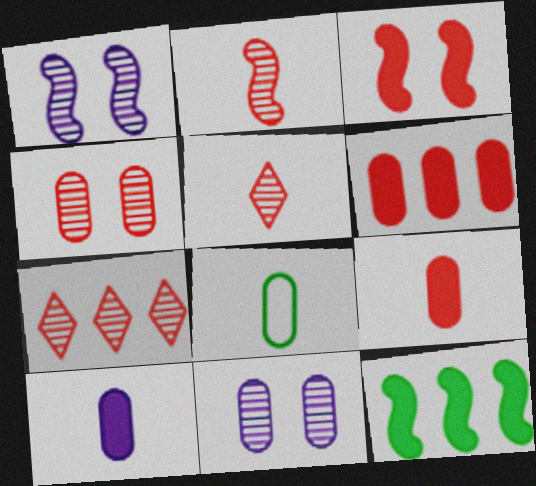[[2, 4, 7], 
[6, 8, 11]]